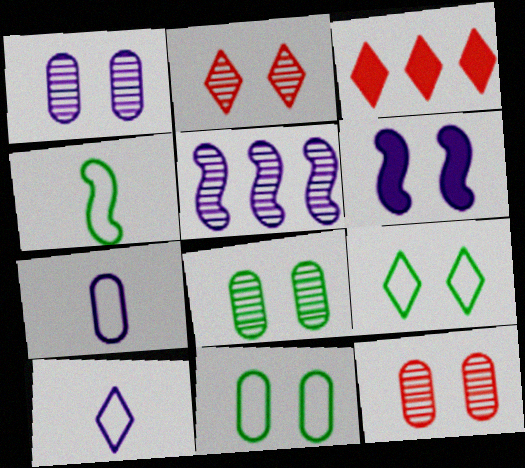[[1, 3, 4], 
[1, 8, 12], 
[2, 6, 11], 
[6, 9, 12]]